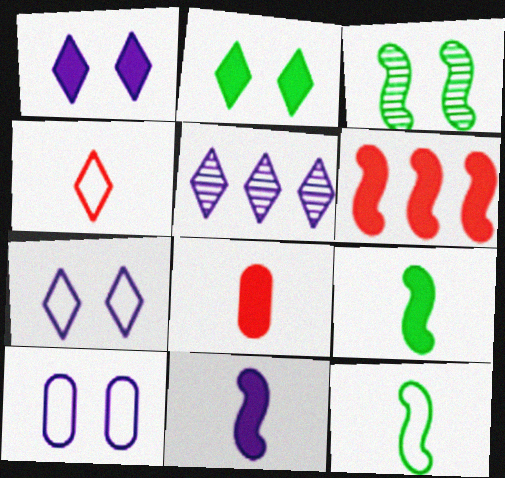[[2, 4, 5], 
[5, 10, 11]]